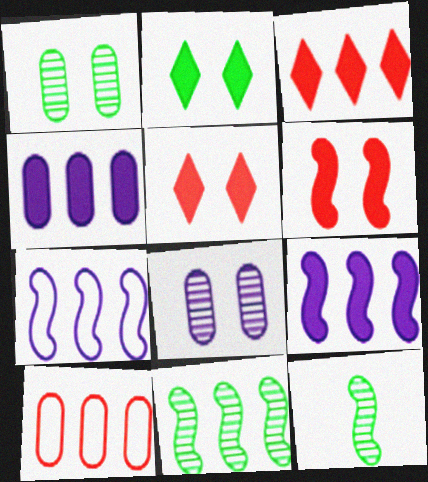[[6, 7, 12]]